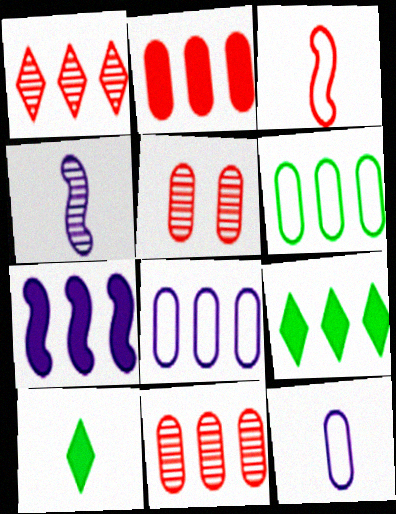[[1, 6, 7], 
[2, 7, 9]]